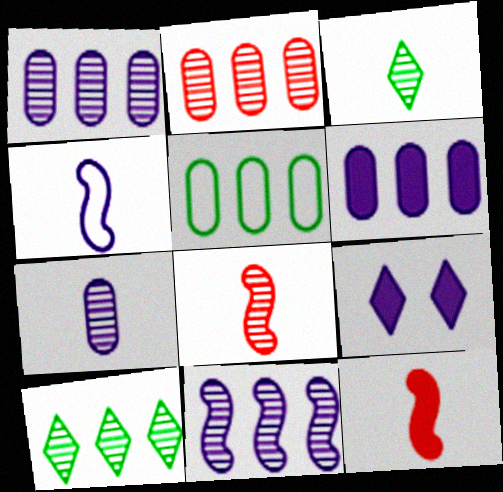[[1, 4, 9], 
[2, 5, 6], 
[2, 10, 11], 
[3, 7, 8], 
[5, 8, 9]]